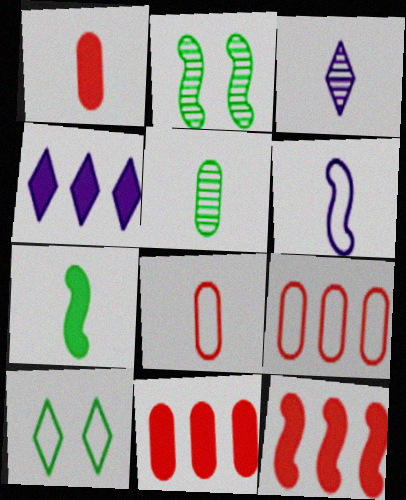[[2, 4, 8], 
[2, 6, 12], 
[3, 7, 8], 
[6, 9, 10]]